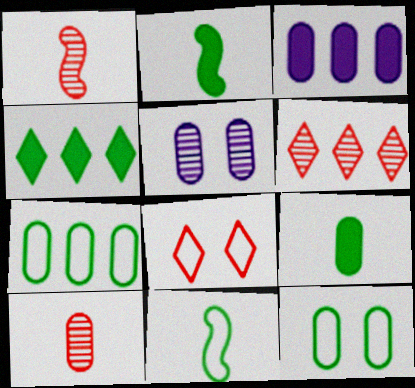[[3, 10, 12]]